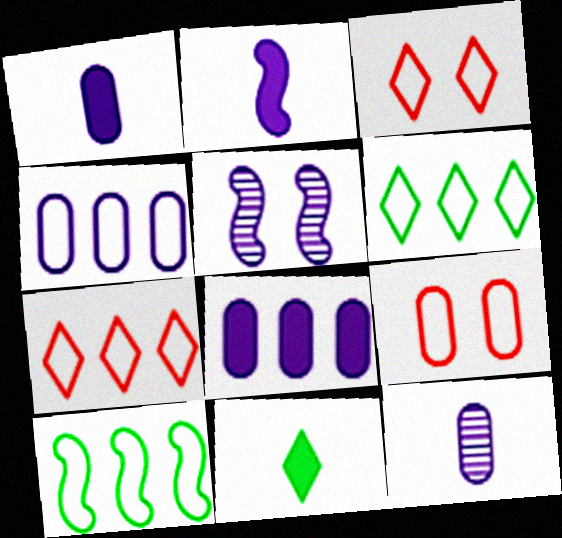[[4, 7, 10]]